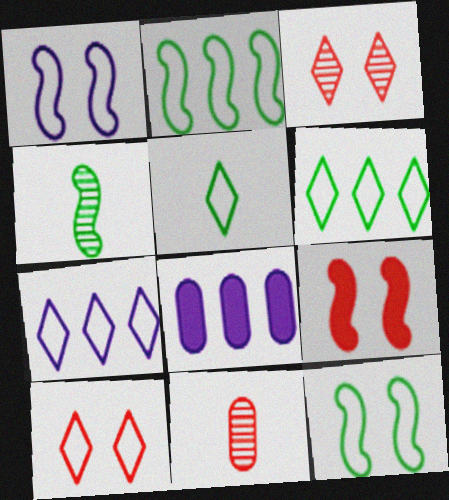[[4, 8, 10], 
[5, 7, 10]]